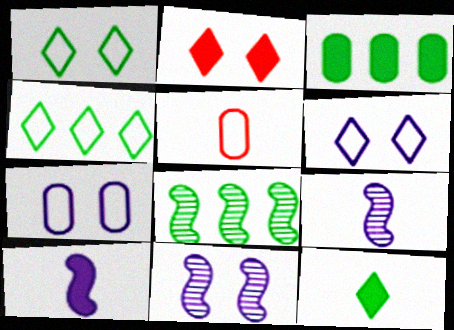[[2, 3, 10], 
[3, 4, 8], 
[5, 9, 12]]